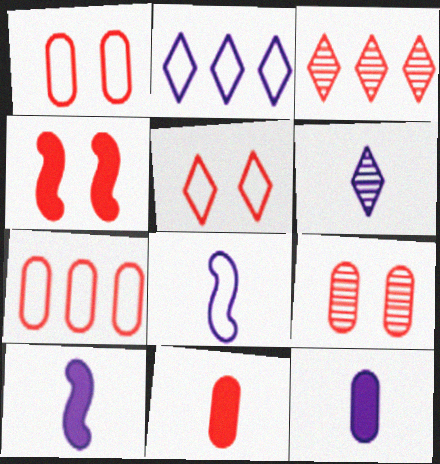[[4, 5, 9], 
[6, 8, 12], 
[7, 9, 11]]